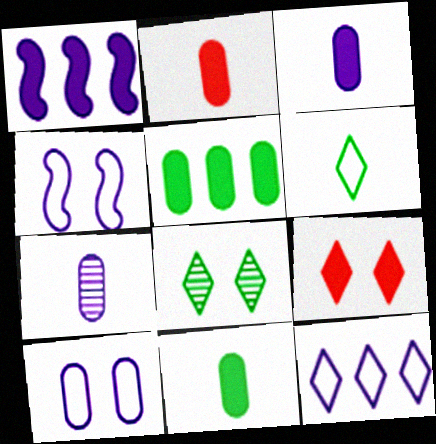[[1, 9, 11], 
[2, 3, 11]]